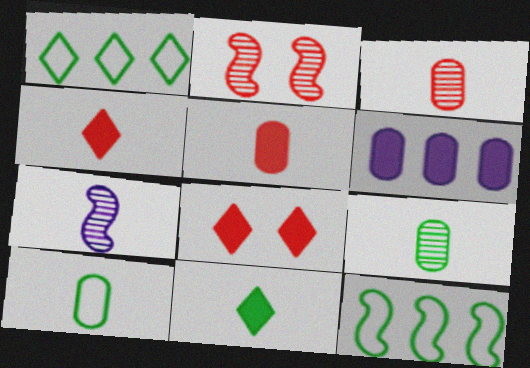[[4, 7, 10]]